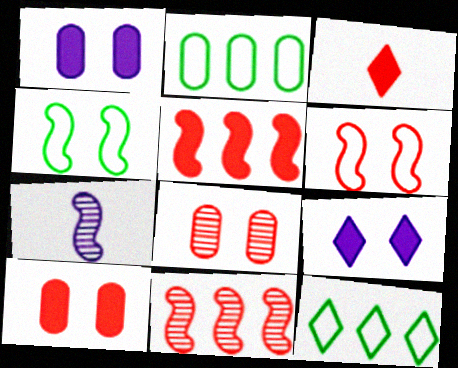[[3, 5, 10], 
[4, 5, 7], 
[4, 8, 9], 
[7, 10, 12]]